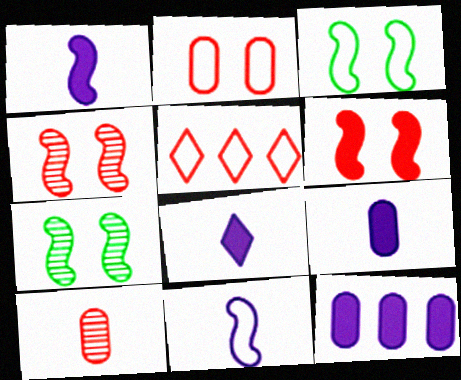[[1, 8, 9], 
[5, 6, 10], 
[5, 7, 9]]